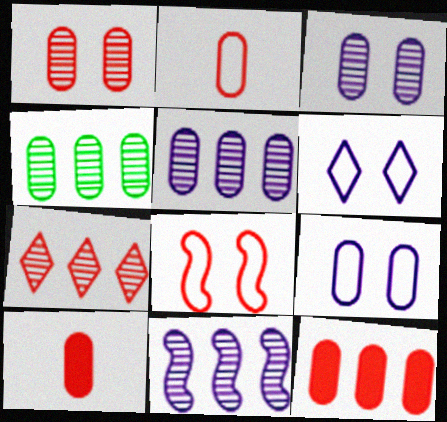[[1, 2, 12], 
[4, 7, 11], 
[4, 9, 10], 
[7, 8, 10]]